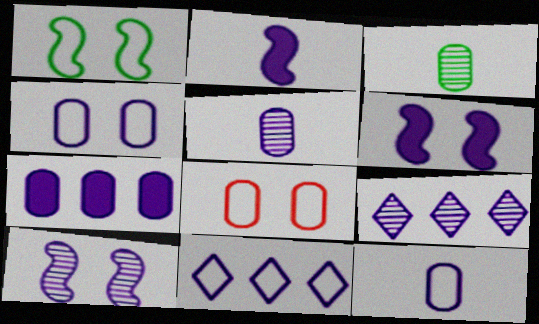[[2, 4, 9], 
[3, 7, 8], 
[4, 5, 7], 
[5, 6, 11], 
[5, 9, 10], 
[6, 9, 12]]